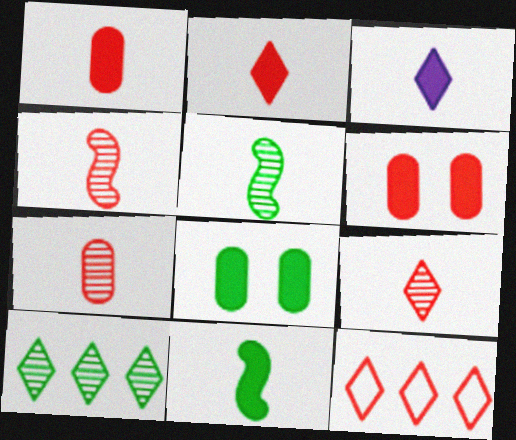[[1, 3, 11], 
[4, 6, 12], 
[4, 7, 9]]